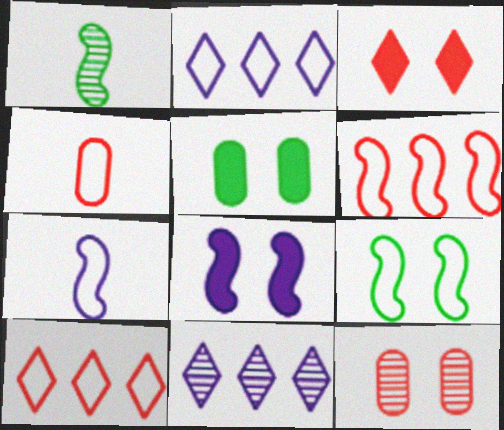[[1, 6, 8], 
[1, 11, 12], 
[2, 4, 9], 
[3, 5, 8], 
[6, 7, 9]]